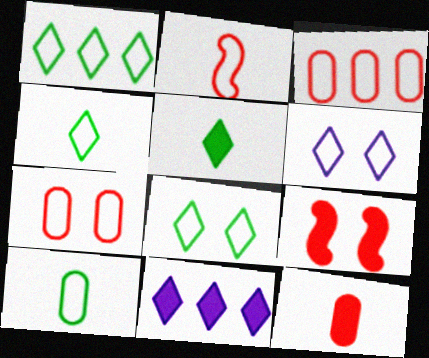[[1, 4, 8]]